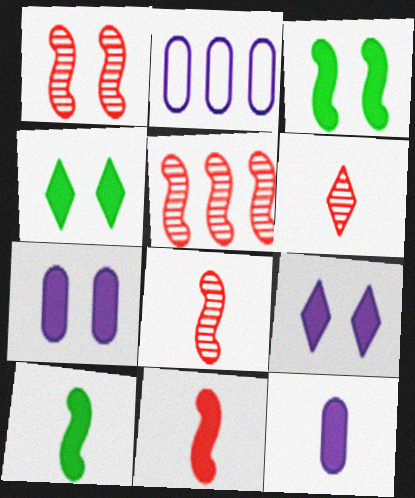[[1, 5, 8], 
[2, 3, 6], 
[2, 4, 8]]